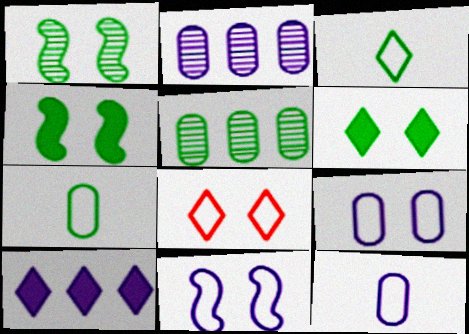[[3, 4, 5]]